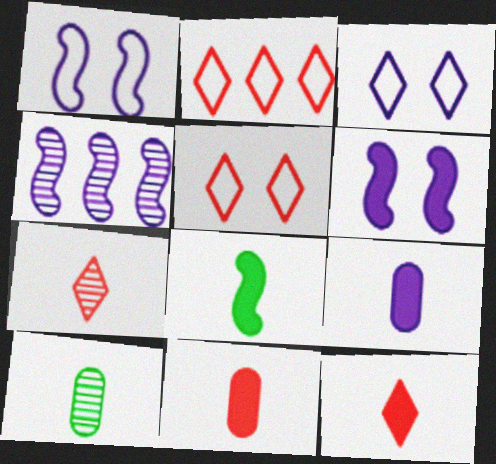[[2, 6, 10], 
[3, 4, 9], 
[8, 9, 12]]